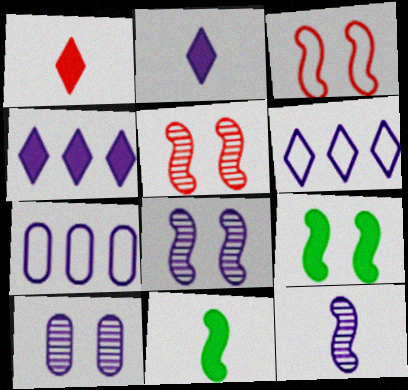[[2, 7, 8], 
[3, 8, 9]]